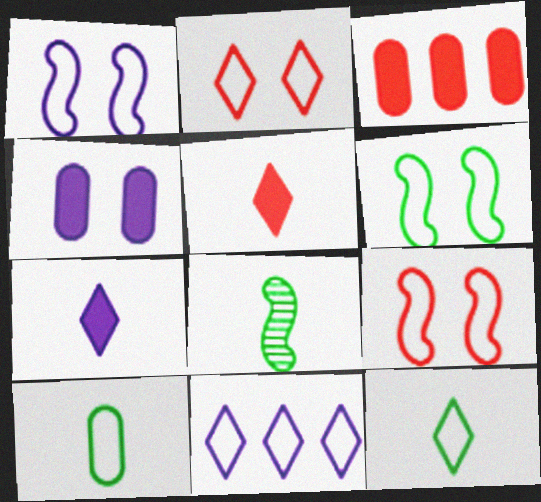[[1, 6, 9], 
[2, 11, 12], 
[9, 10, 11]]